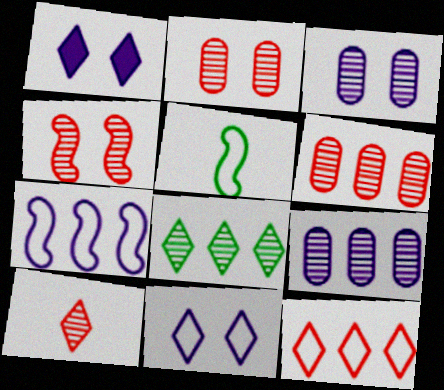[[1, 5, 6], 
[4, 6, 10]]